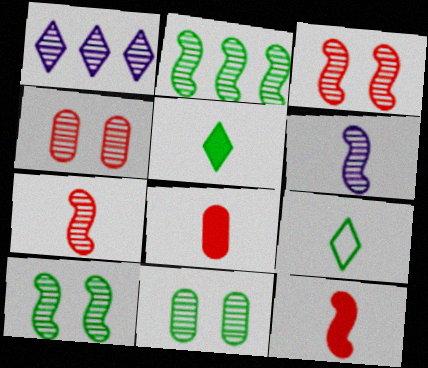[[1, 7, 11], 
[2, 3, 6], 
[6, 8, 9]]